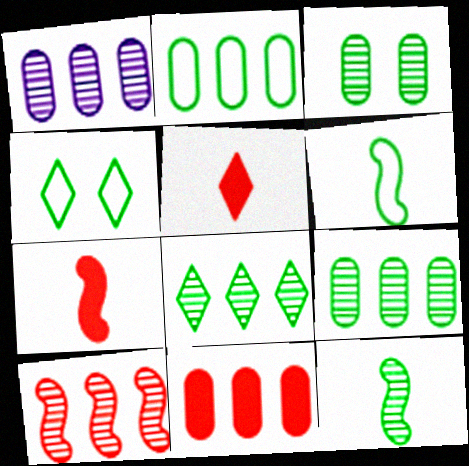[[1, 2, 11], 
[1, 4, 7], 
[1, 8, 10], 
[2, 4, 6], 
[3, 8, 12]]